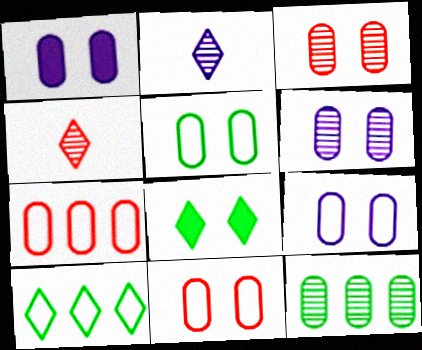[[1, 3, 5], 
[1, 6, 9], 
[5, 9, 11]]